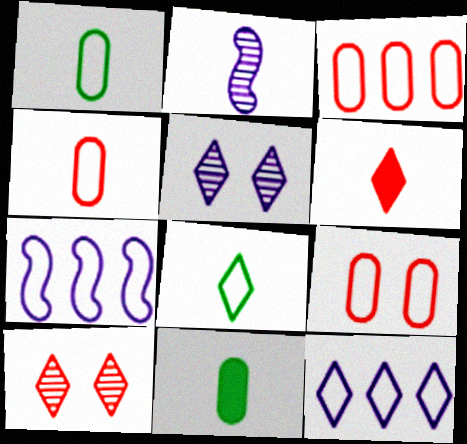[[1, 2, 6], 
[3, 4, 9], 
[7, 8, 9], 
[7, 10, 11]]